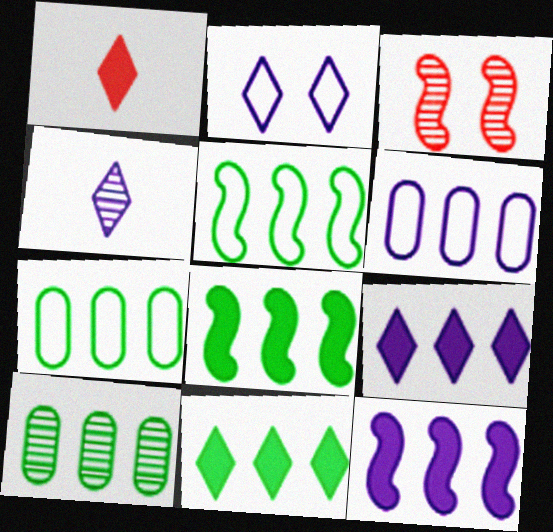[[2, 4, 9], 
[3, 4, 10], 
[5, 10, 11]]